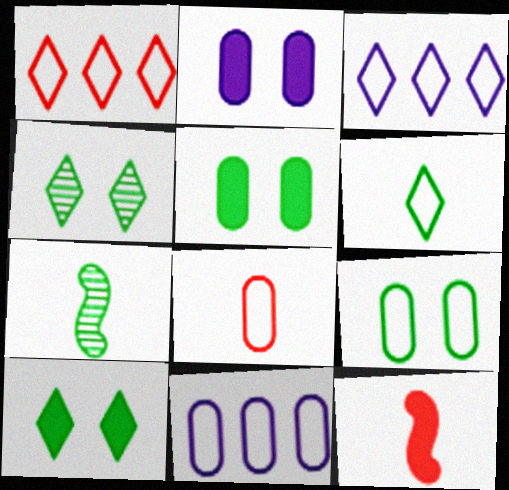[[1, 2, 7], 
[4, 11, 12], 
[8, 9, 11]]